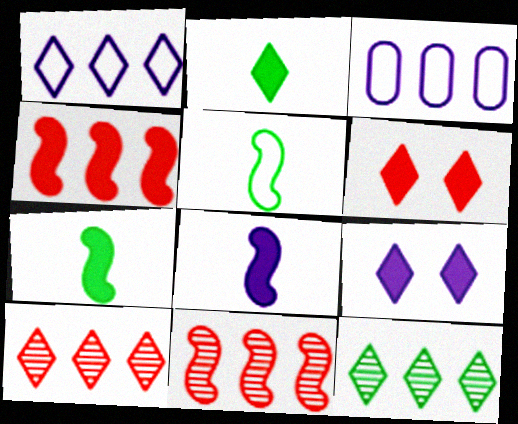[[3, 4, 12]]